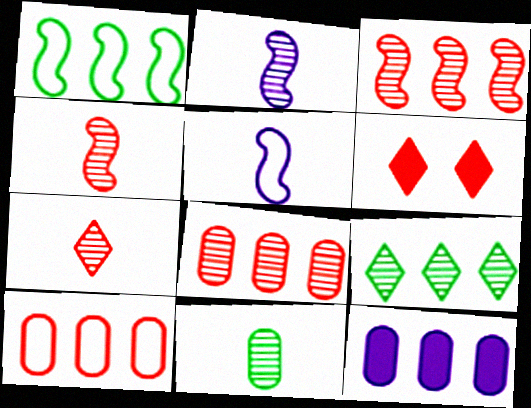[[2, 7, 11], 
[4, 6, 10]]